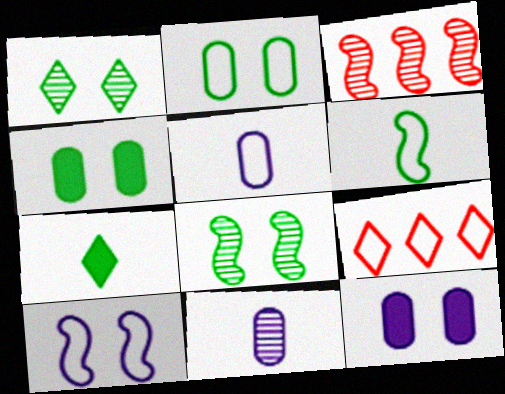[[1, 3, 11]]